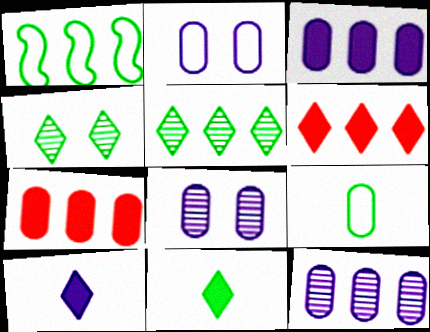[[1, 6, 12], 
[7, 8, 9]]